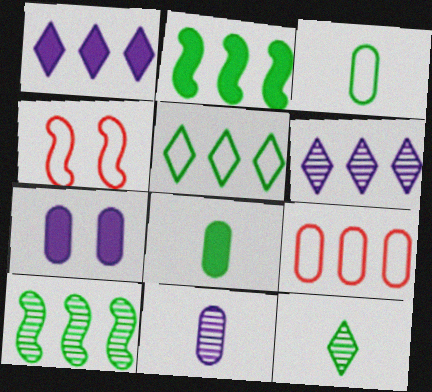[[1, 9, 10], 
[2, 6, 9], 
[4, 6, 8]]